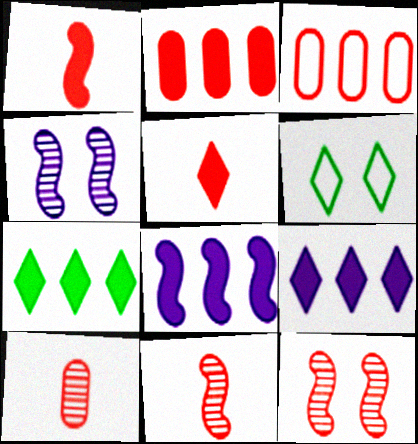[[2, 7, 8], 
[3, 5, 12], 
[6, 8, 10]]